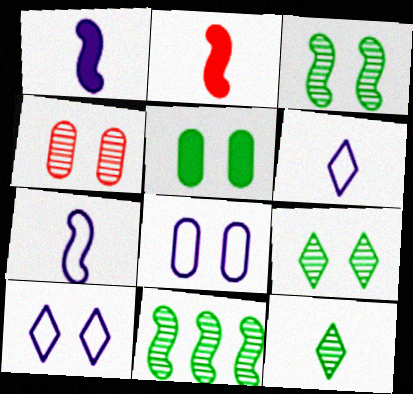[[4, 5, 8]]